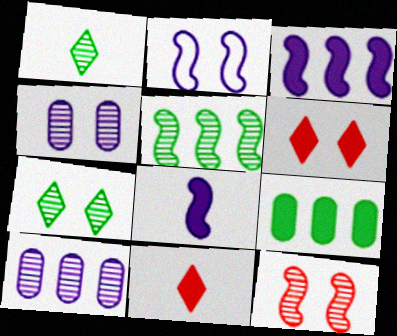[[1, 10, 12], 
[4, 7, 12], 
[6, 8, 9]]